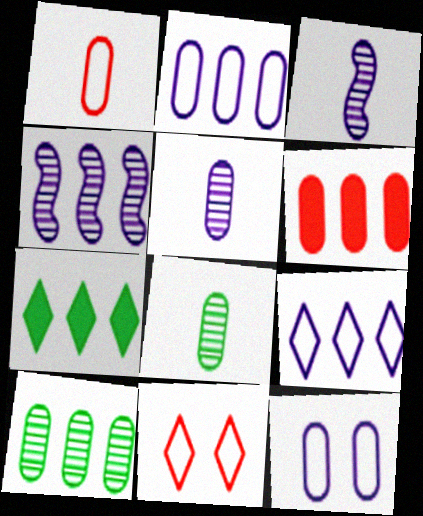[[2, 6, 10], 
[6, 8, 12]]